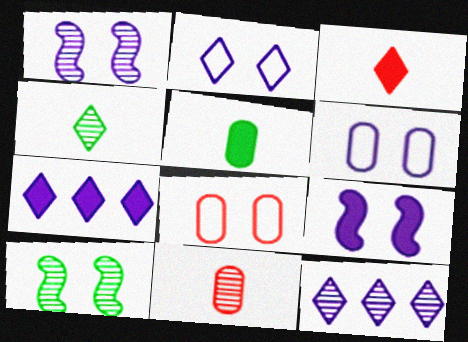[[10, 11, 12]]